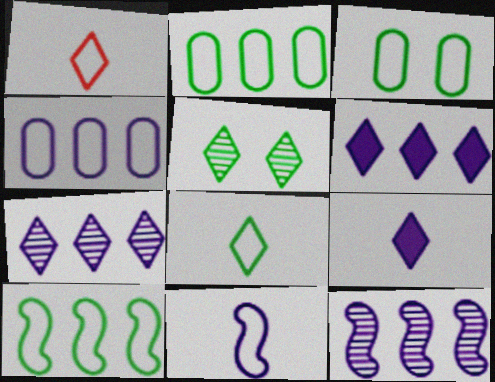[[1, 5, 6], 
[3, 8, 10], 
[4, 6, 12]]